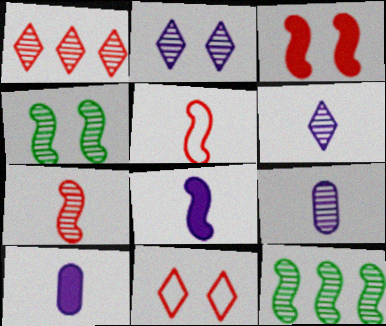[[1, 4, 9], 
[10, 11, 12]]